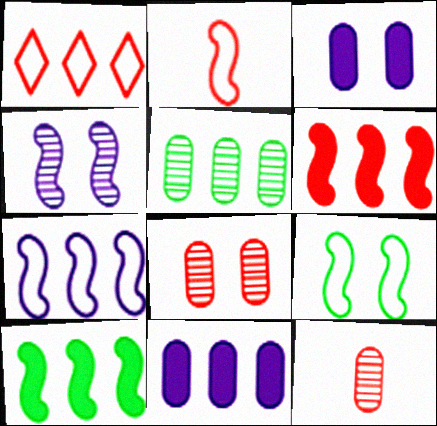[[2, 4, 10], 
[2, 7, 9]]